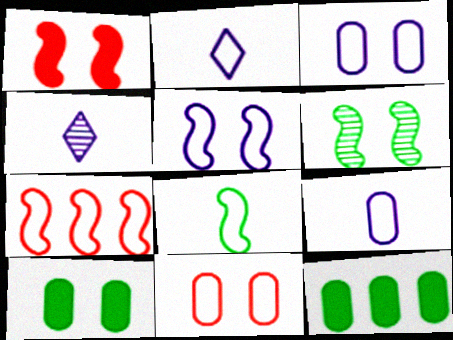[[1, 5, 6], 
[4, 7, 10], 
[5, 7, 8]]